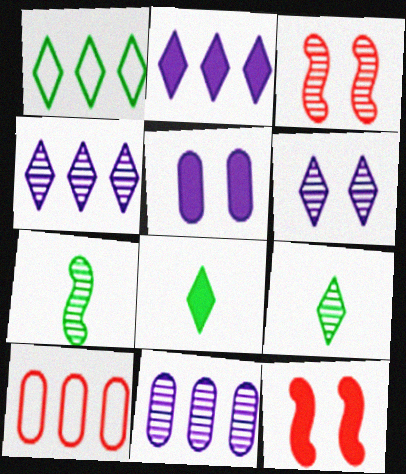[[3, 9, 11]]